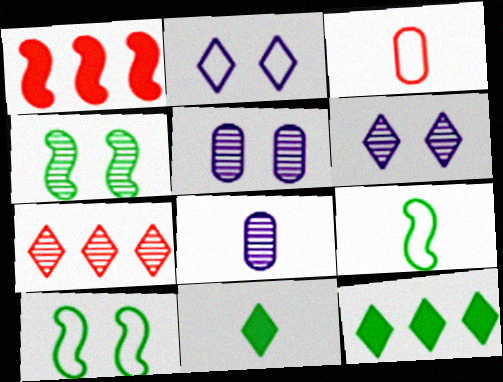[[2, 7, 11], 
[4, 7, 8]]